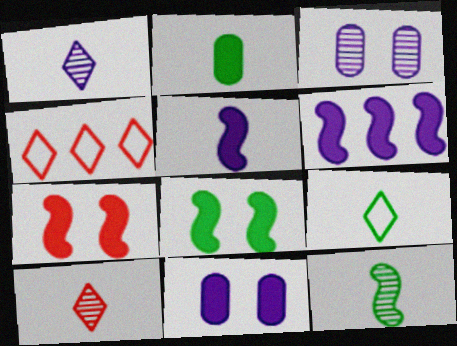[[2, 9, 12], 
[4, 11, 12]]